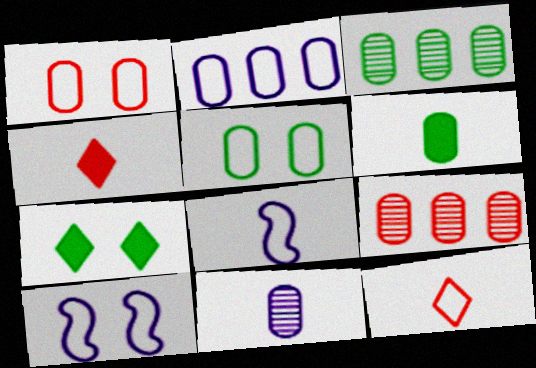[[3, 4, 10], 
[3, 5, 6], 
[7, 8, 9]]